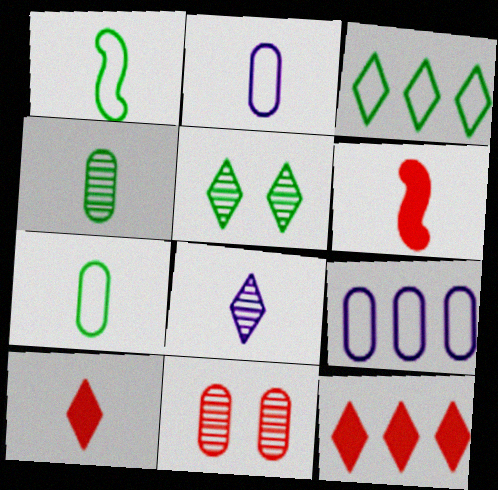[[5, 6, 9], 
[6, 7, 8]]